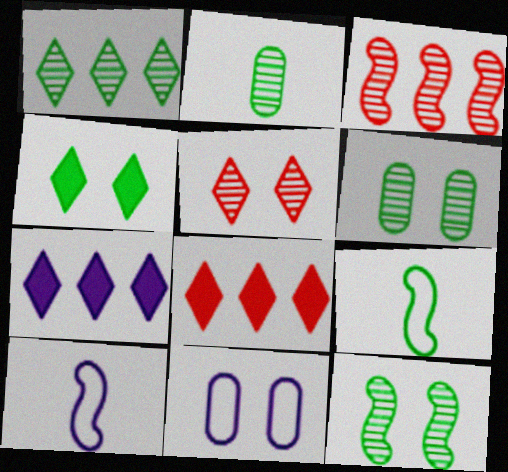[[1, 2, 12], 
[6, 8, 10]]